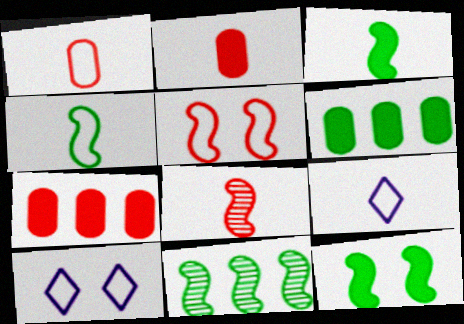[[1, 4, 9], 
[2, 10, 11], 
[4, 11, 12], 
[6, 8, 10]]